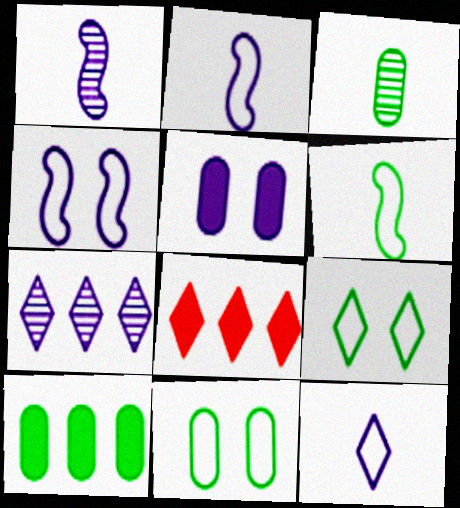[[1, 8, 11], 
[2, 5, 7], 
[3, 4, 8], 
[3, 10, 11]]